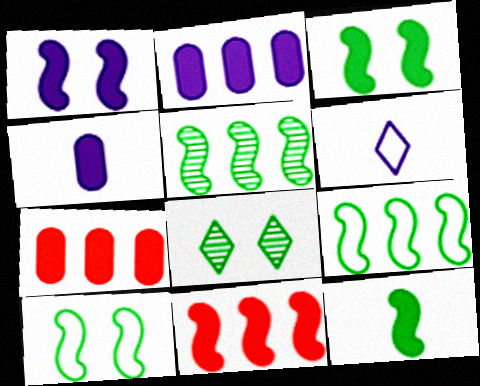[[1, 11, 12], 
[5, 10, 12]]